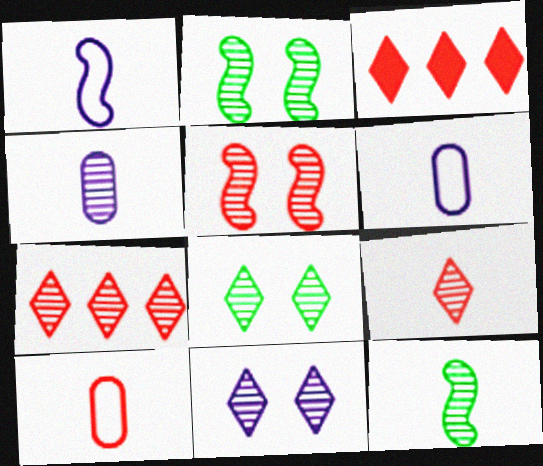[[2, 3, 6], 
[2, 4, 7], 
[3, 5, 10], 
[4, 9, 12]]